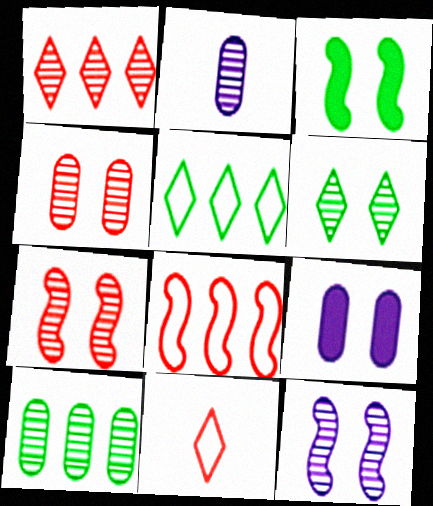[[2, 4, 10], 
[4, 6, 12]]